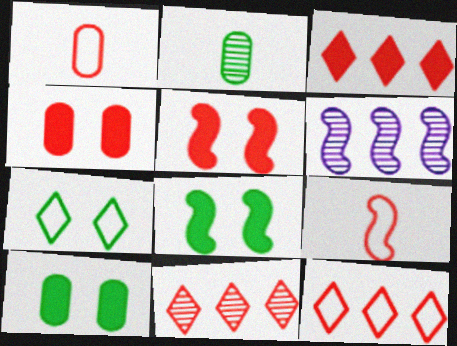[[1, 5, 11], 
[3, 11, 12], 
[4, 9, 11], 
[6, 8, 9]]